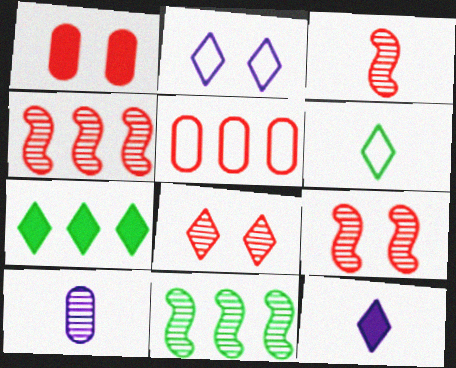[[3, 4, 9], 
[8, 10, 11]]